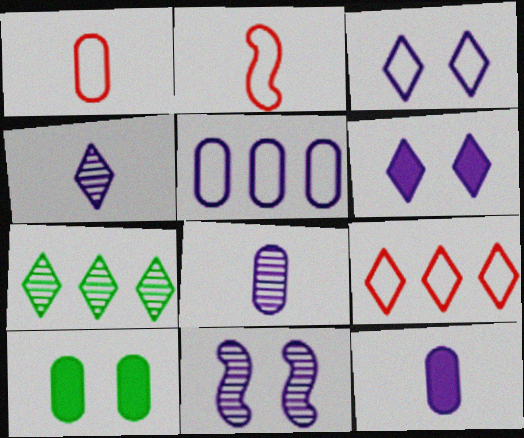[]